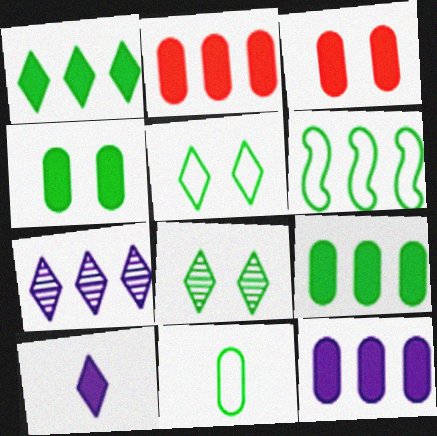[[2, 6, 7], 
[2, 9, 12], 
[5, 6, 11]]